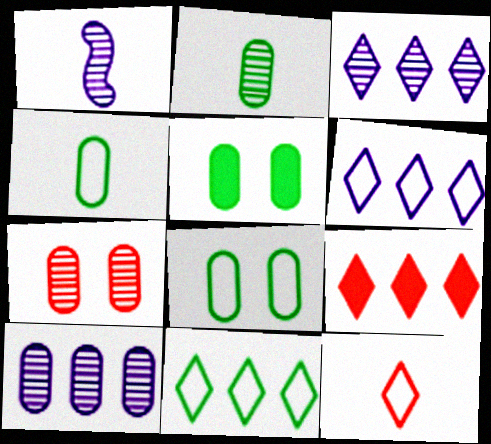[[1, 8, 9], 
[2, 7, 10], 
[3, 9, 11]]